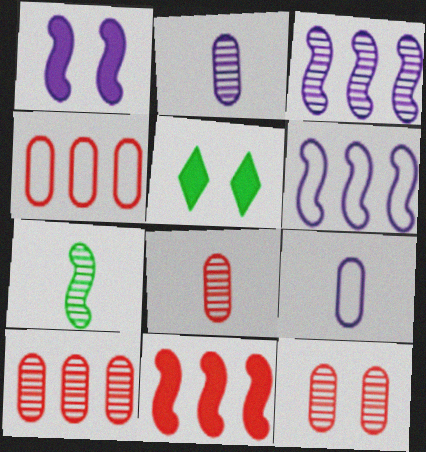[[5, 6, 8], 
[8, 10, 12]]